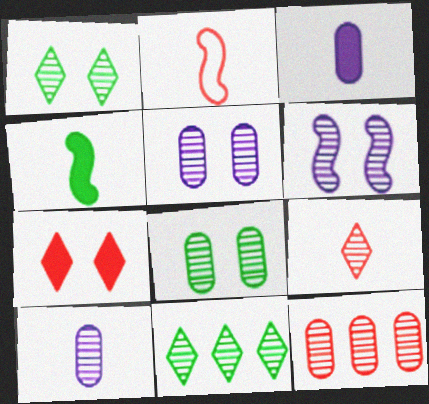[[2, 7, 12], 
[8, 10, 12]]